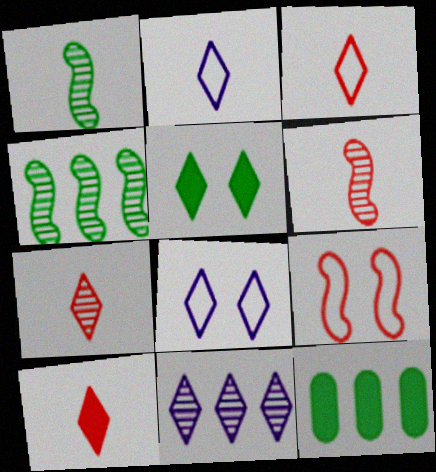[[3, 5, 11], 
[3, 7, 10], 
[6, 8, 12]]